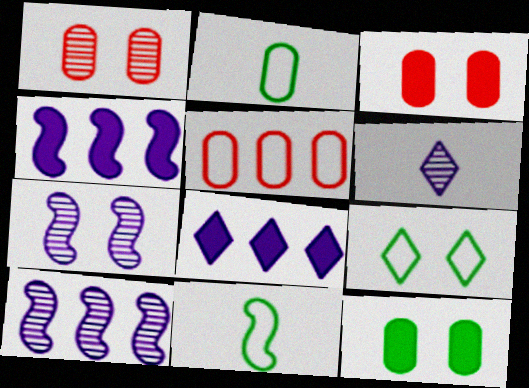[[1, 8, 11], 
[3, 7, 9]]